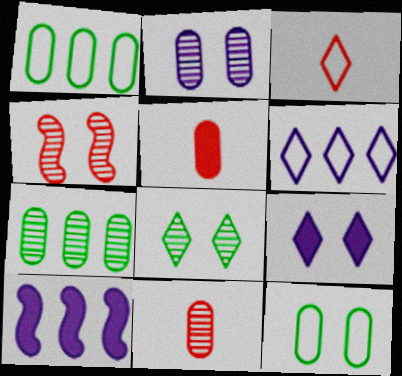[[1, 2, 5], 
[2, 4, 8], 
[2, 7, 11], 
[4, 9, 12]]